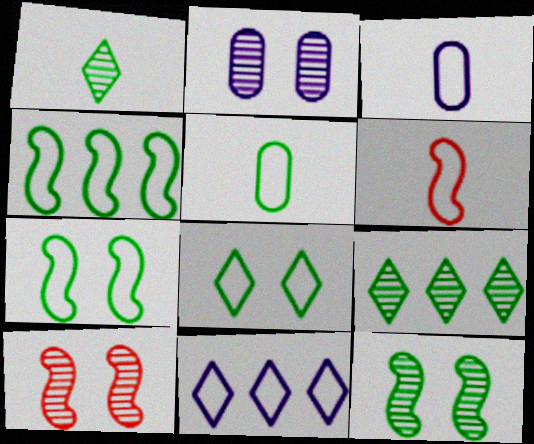[[4, 5, 8]]